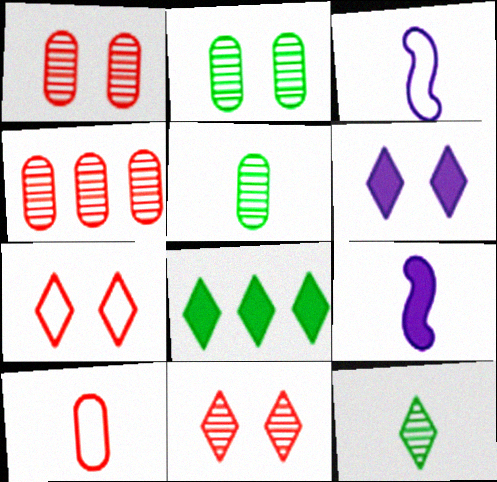[[1, 3, 8], 
[9, 10, 12]]